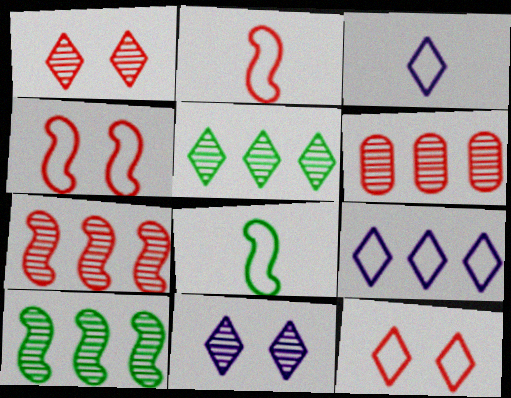[]